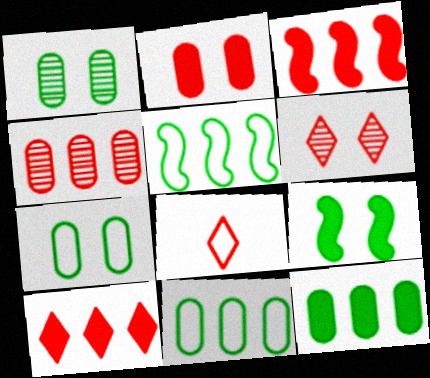[[6, 8, 10]]